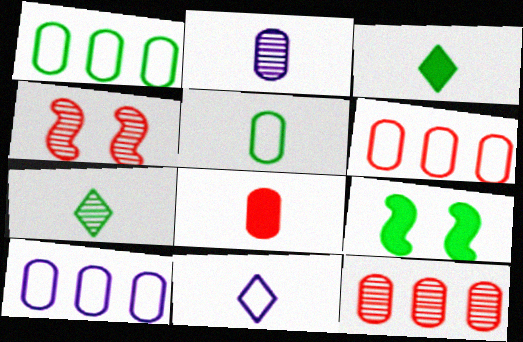[[1, 6, 10], 
[1, 7, 9], 
[2, 5, 8], 
[3, 4, 10], 
[9, 11, 12]]